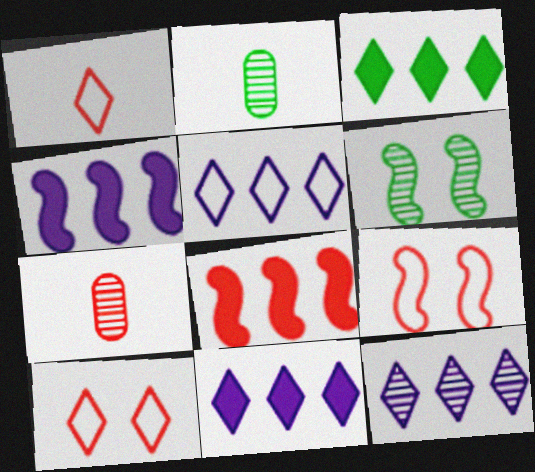[[2, 4, 10], 
[2, 9, 11], 
[5, 11, 12], 
[6, 7, 12], 
[7, 8, 10]]